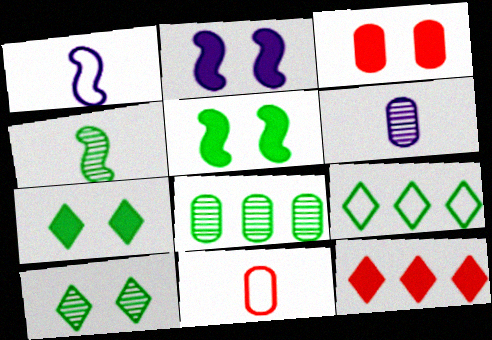[[2, 3, 7], 
[4, 8, 10]]